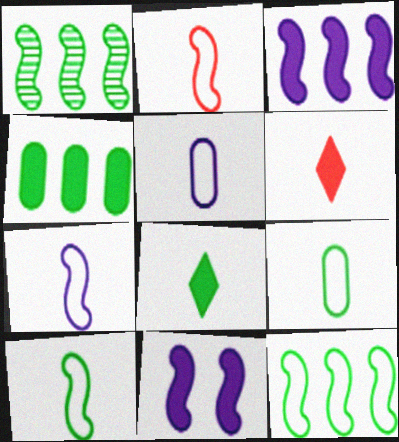[[1, 2, 11], 
[2, 7, 10], 
[4, 6, 11]]